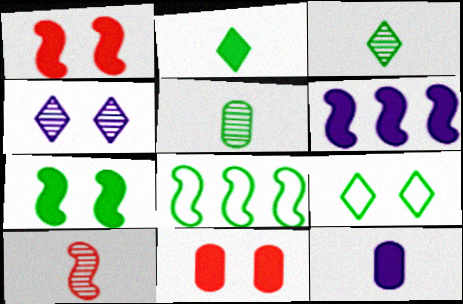[[2, 6, 11]]